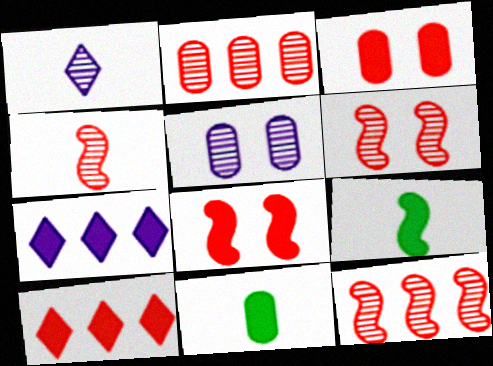[[3, 7, 9], 
[4, 6, 12], 
[7, 8, 11]]